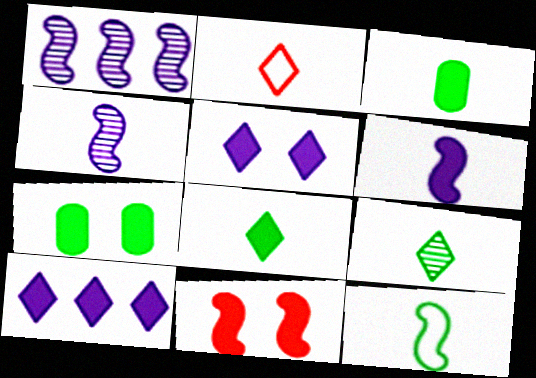[[1, 2, 7], 
[1, 11, 12], 
[2, 3, 4], 
[3, 9, 12], 
[3, 10, 11], 
[5, 7, 11]]